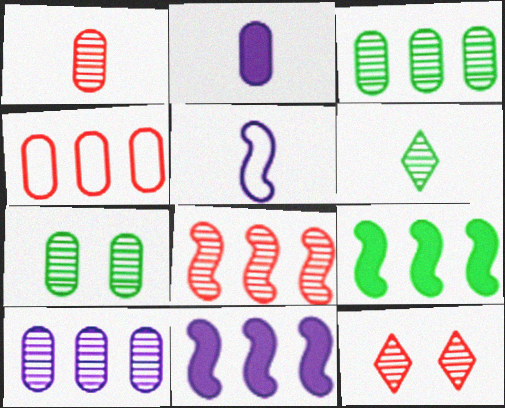[[1, 7, 10], 
[1, 8, 12], 
[2, 4, 7]]